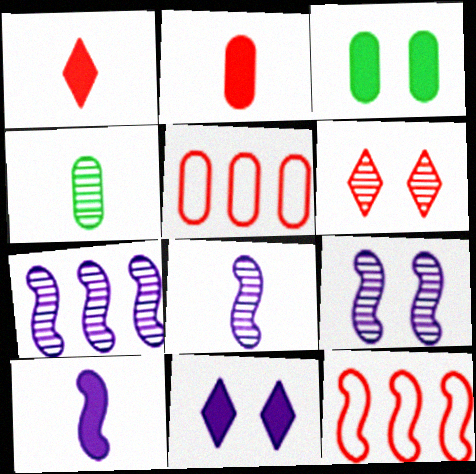[[2, 6, 12], 
[4, 6, 7], 
[4, 11, 12], 
[7, 8, 9]]